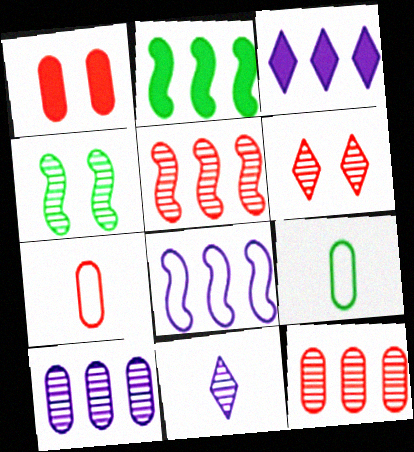[[1, 7, 12], 
[1, 9, 10], 
[2, 5, 8], 
[3, 4, 7], 
[3, 8, 10], 
[4, 11, 12]]